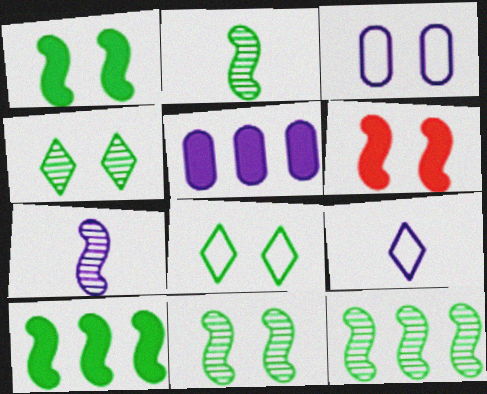[[2, 11, 12], 
[3, 4, 6]]